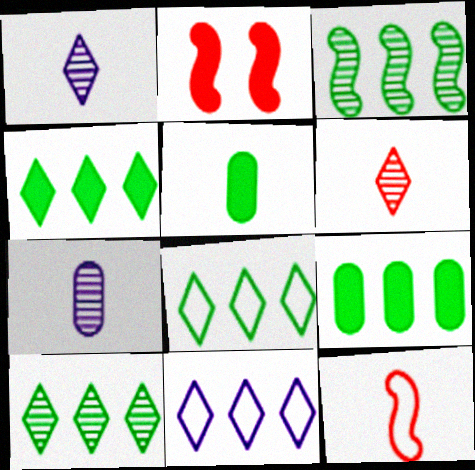[[1, 5, 12], 
[2, 7, 8], 
[3, 8, 9], 
[4, 8, 10]]